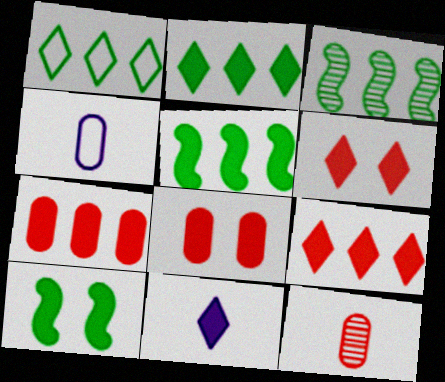[[2, 6, 11], 
[3, 4, 6], 
[5, 8, 11], 
[7, 10, 11]]